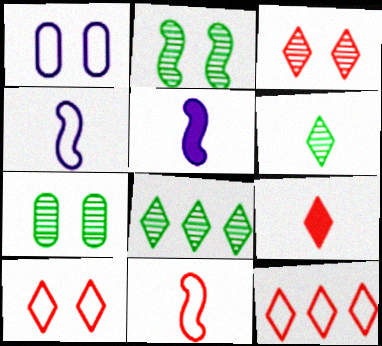[[3, 9, 12], 
[5, 7, 12]]